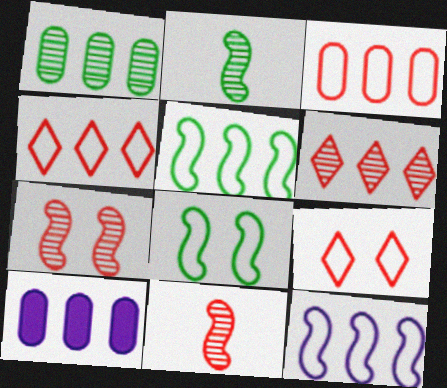[[1, 3, 10], 
[2, 9, 10], 
[5, 6, 10]]